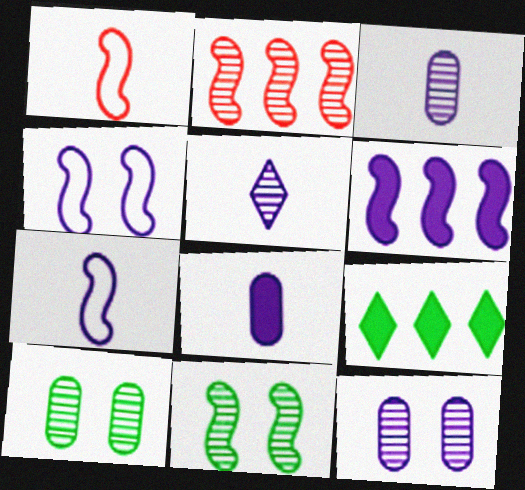[[1, 6, 11], 
[1, 9, 12], 
[2, 5, 10], 
[5, 7, 8]]